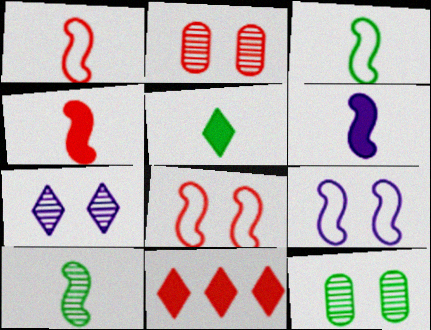[[1, 2, 11], 
[1, 6, 10]]